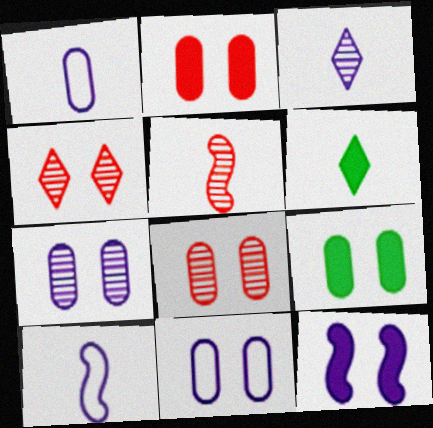[[1, 5, 6], 
[8, 9, 11]]